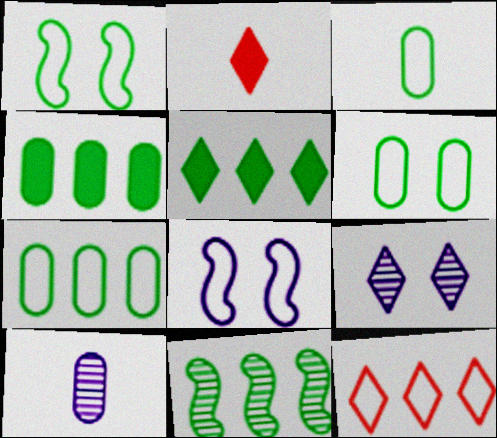[[3, 6, 7], 
[3, 8, 12], 
[5, 7, 11]]